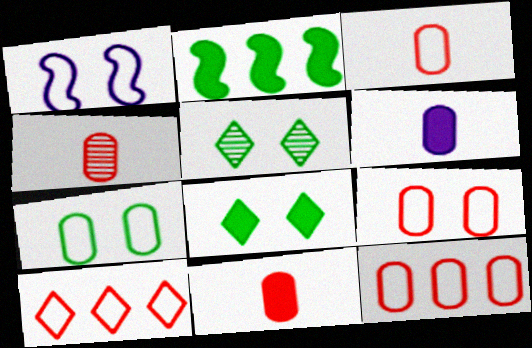[[3, 4, 11], 
[3, 9, 12]]